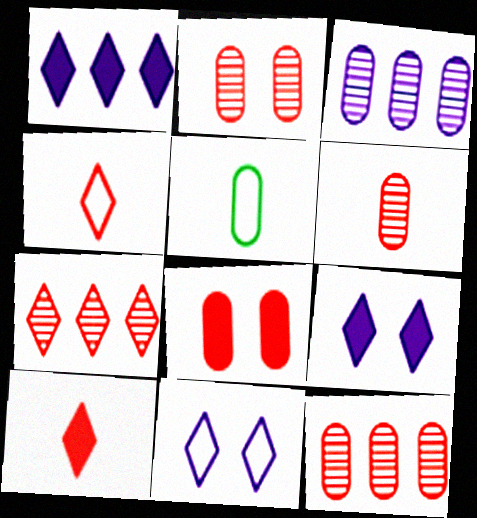[[2, 6, 12], 
[3, 5, 8]]